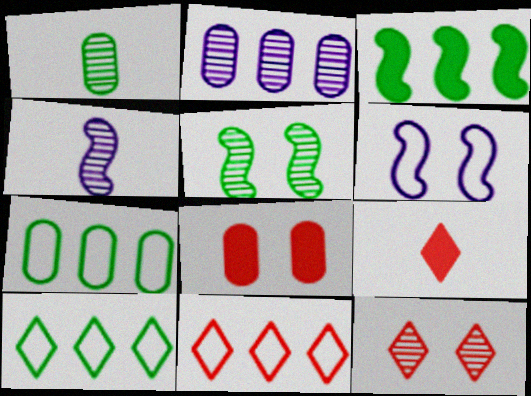[[2, 3, 11], 
[4, 8, 10], 
[9, 11, 12]]